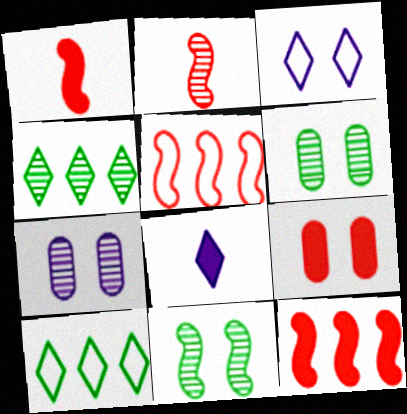[[1, 7, 10], 
[2, 4, 7], 
[3, 9, 11], 
[5, 6, 8]]